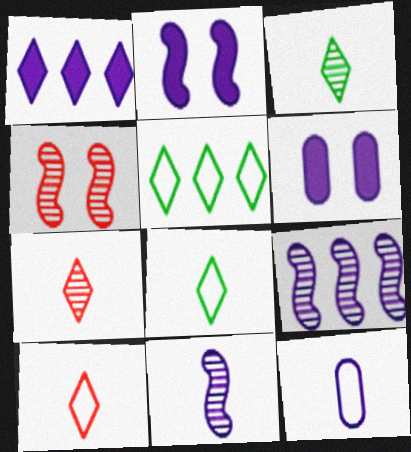[]